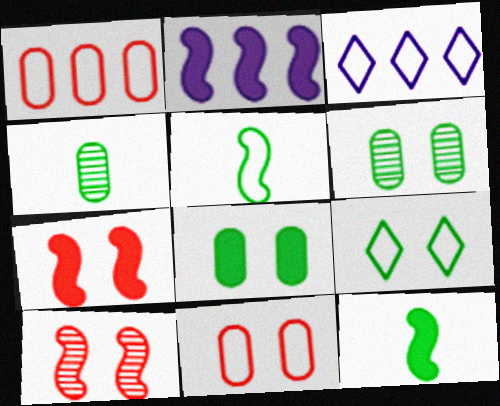[[2, 5, 10], 
[2, 7, 12], 
[3, 4, 7], 
[3, 5, 11]]